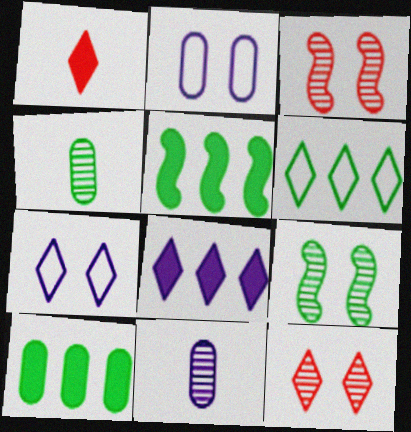[]